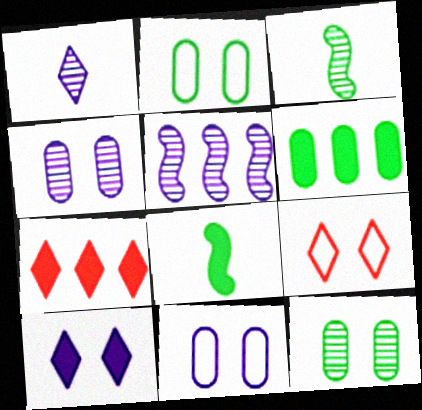[[1, 4, 5], 
[3, 7, 11]]